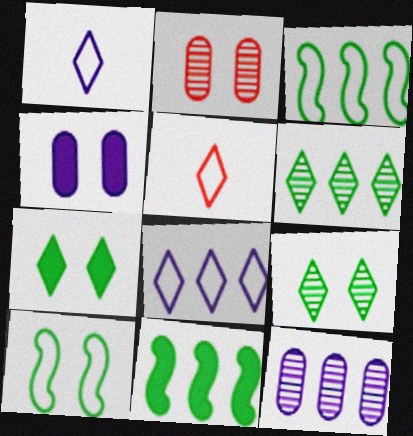[[1, 2, 11]]